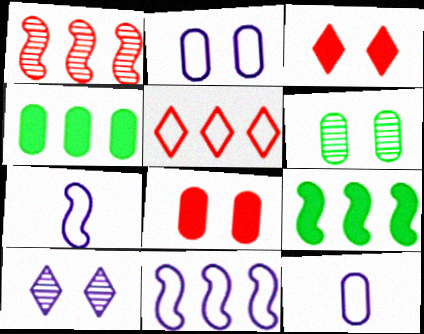[[1, 9, 11], 
[2, 6, 8]]